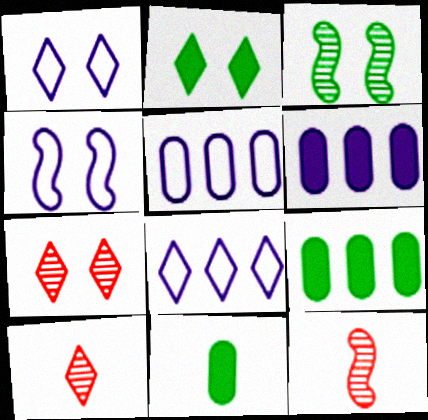[[1, 2, 7], 
[1, 9, 12], 
[2, 5, 12], 
[2, 8, 10], 
[4, 9, 10]]